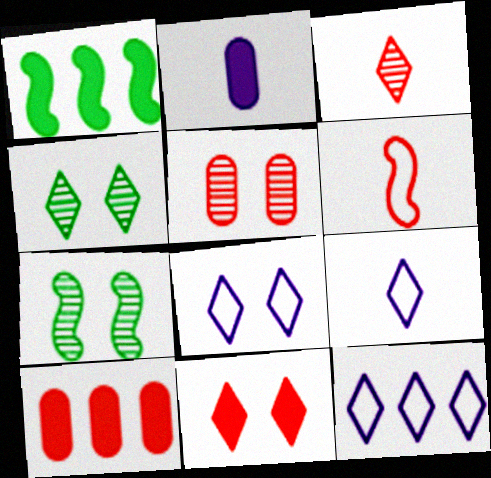[[1, 2, 11], 
[1, 5, 9], 
[4, 8, 11], 
[7, 9, 10], 
[8, 9, 12]]